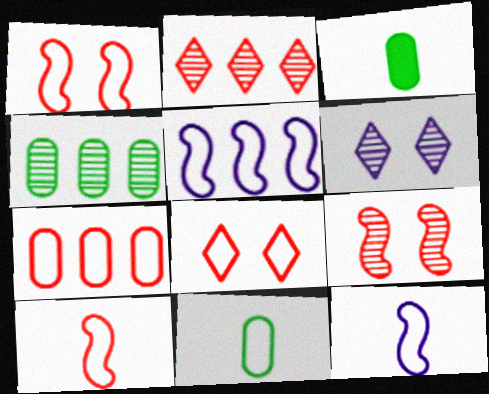[[5, 8, 11], 
[7, 8, 10]]